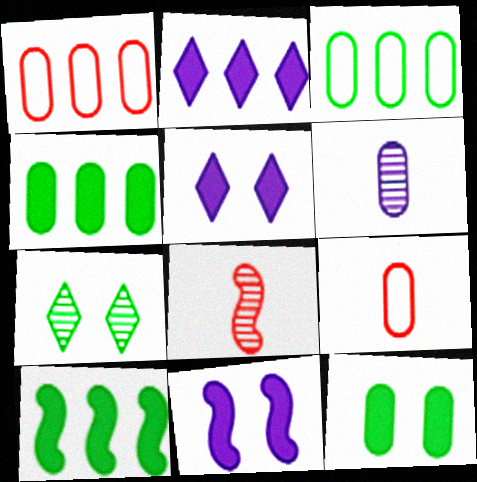[[1, 6, 12], 
[3, 5, 8]]